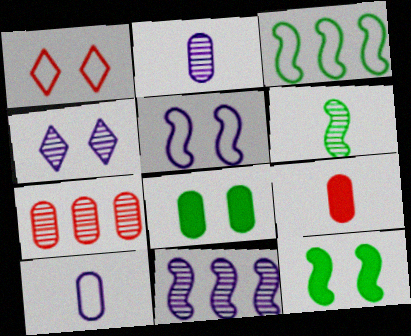[[1, 3, 10], 
[2, 4, 11], 
[3, 4, 9], 
[3, 6, 12], 
[4, 6, 7], 
[7, 8, 10]]